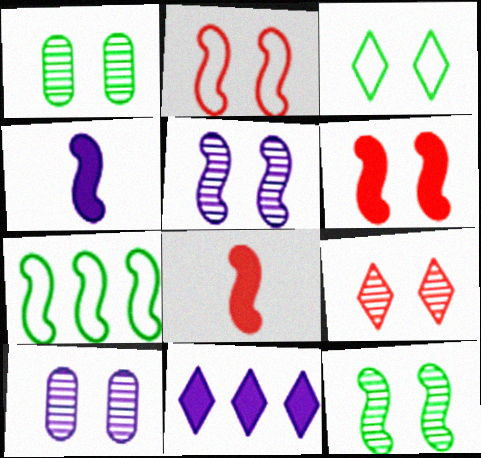[[1, 5, 9], 
[3, 6, 10], 
[5, 7, 8], 
[9, 10, 12]]